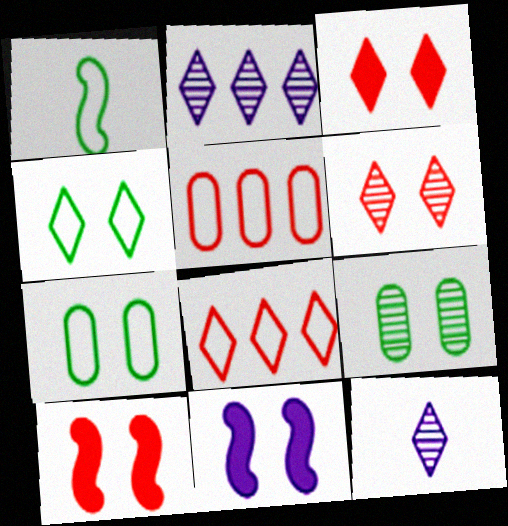[[6, 7, 11]]